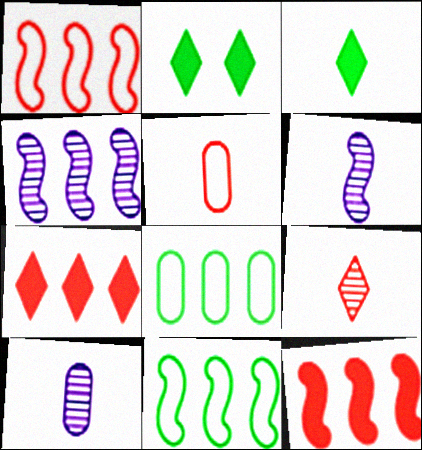[[1, 2, 10], 
[2, 4, 5], 
[3, 5, 6], 
[4, 7, 8], 
[4, 11, 12]]